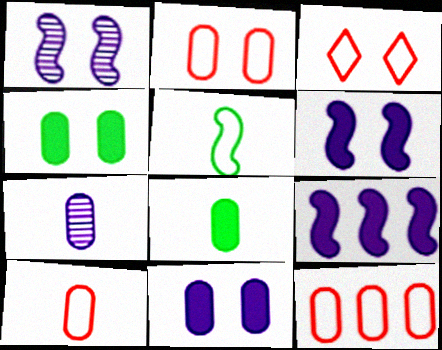[[1, 3, 4], 
[2, 10, 12], 
[4, 7, 12], 
[7, 8, 10]]